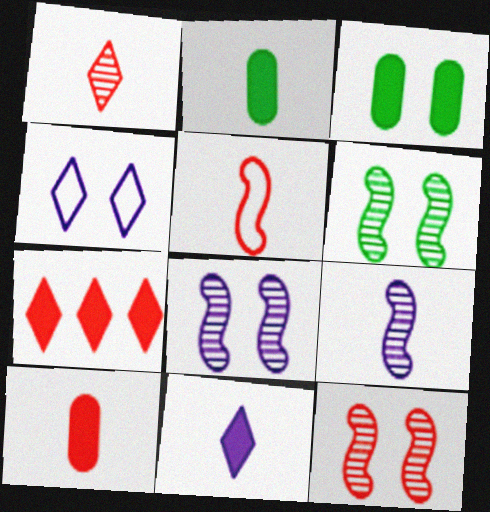[[1, 5, 10], 
[3, 4, 12], 
[6, 8, 12]]